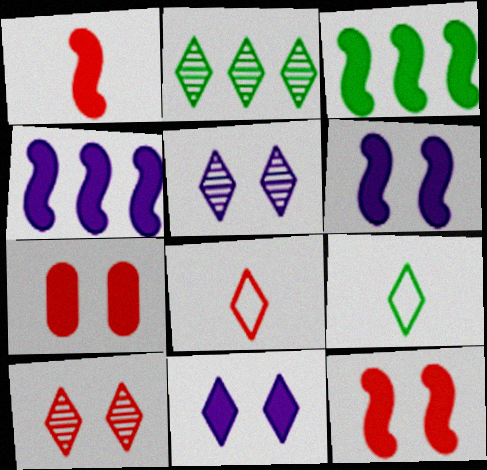[[1, 3, 6], 
[2, 8, 11]]